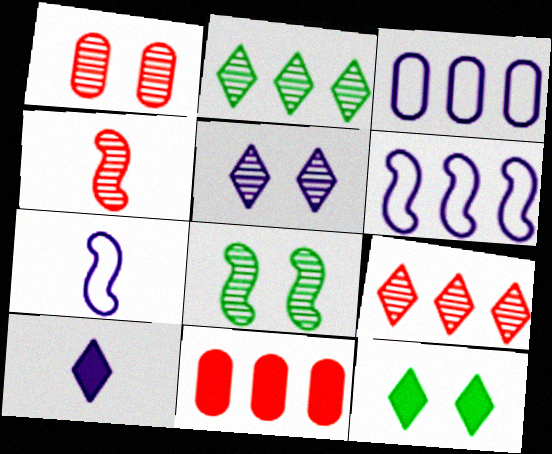[[1, 4, 9], 
[1, 5, 8], 
[2, 6, 11], 
[3, 4, 12]]